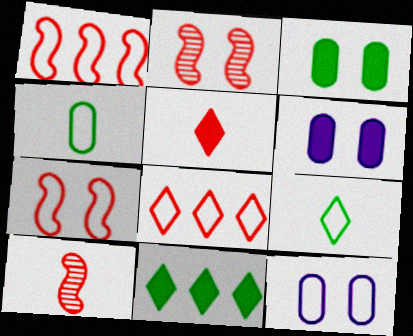[[1, 9, 12], 
[10, 11, 12]]